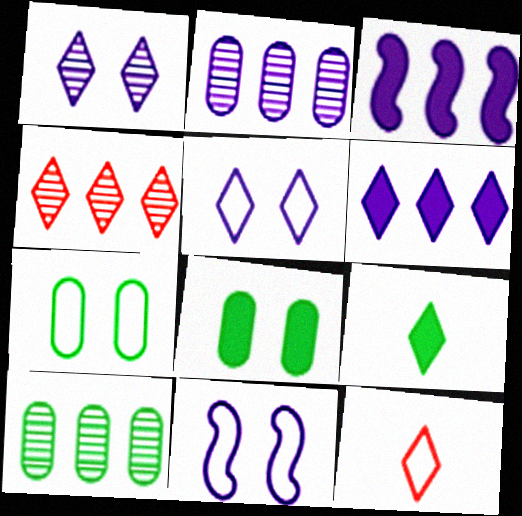[[4, 5, 9]]